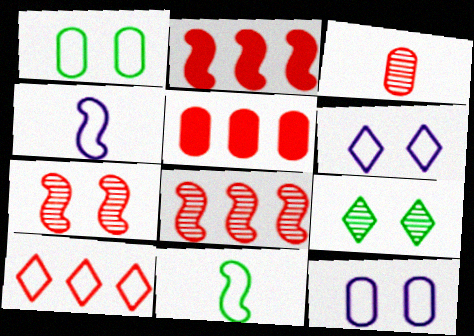[[1, 4, 10], 
[4, 5, 9], 
[5, 8, 10], 
[10, 11, 12]]